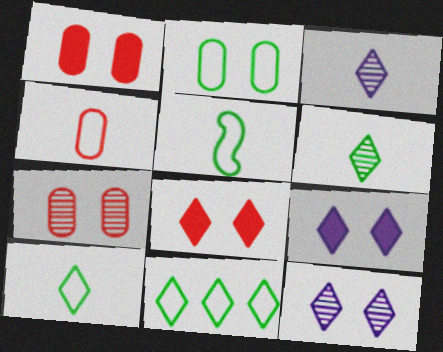[[2, 5, 11], 
[3, 8, 11]]